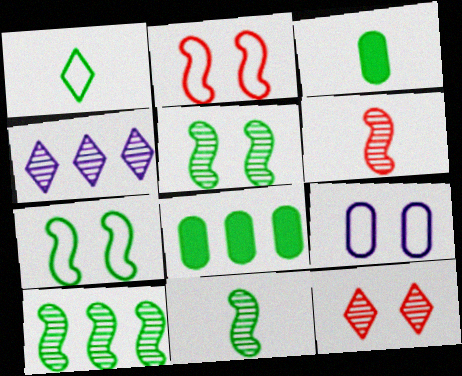[[1, 3, 11], 
[1, 5, 8], 
[2, 3, 4], 
[5, 10, 11]]